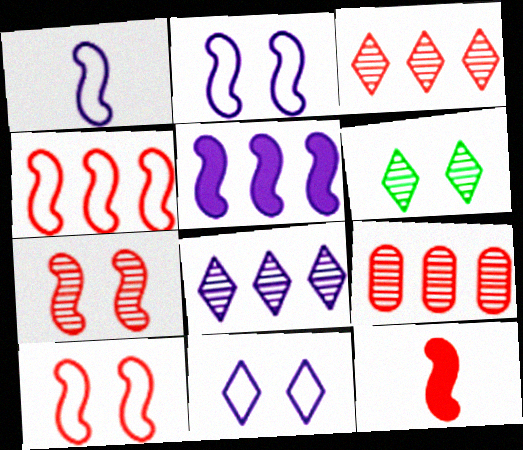[[4, 7, 12]]